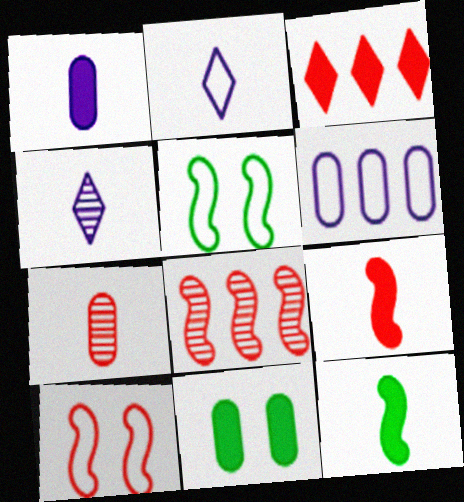[[2, 7, 12], 
[2, 8, 11], 
[3, 7, 10], 
[6, 7, 11], 
[8, 9, 10]]